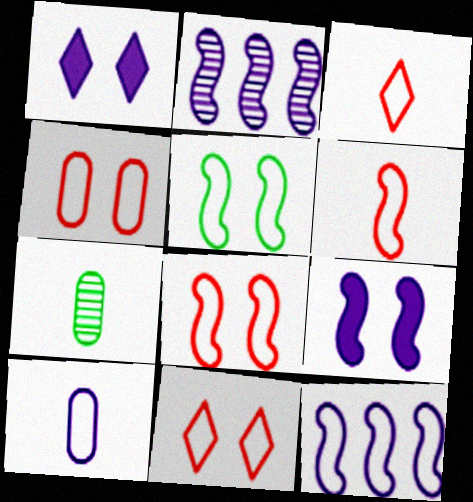[[1, 2, 10], 
[4, 8, 11], 
[5, 6, 12]]